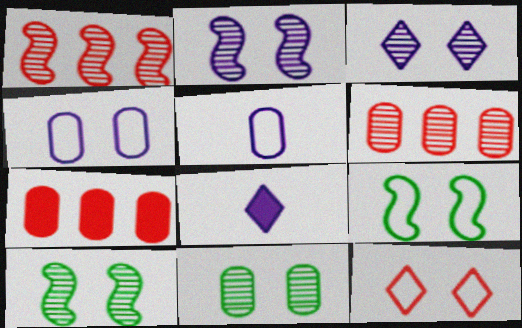[[4, 9, 12], 
[5, 7, 11], 
[6, 8, 9]]